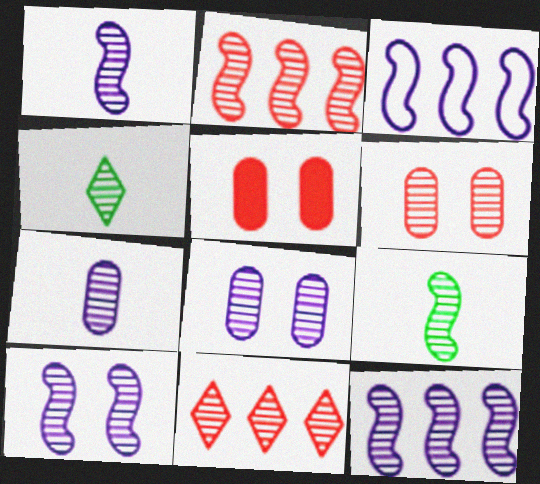[[1, 10, 12], 
[2, 4, 8], 
[2, 9, 10], 
[3, 4, 5], 
[4, 6, 12], 
[8, 9, 11]]